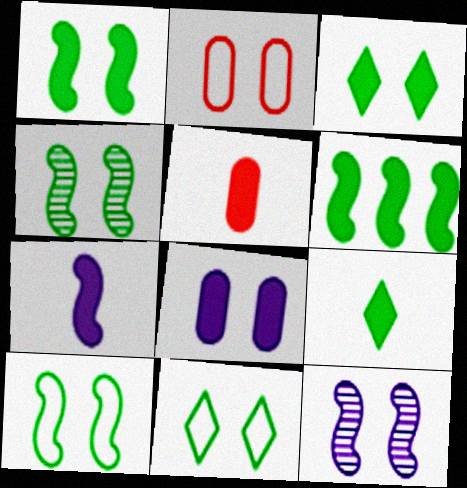[[1, 4, 10], 
[2, 3, 12], 
[5, 7, 9]]